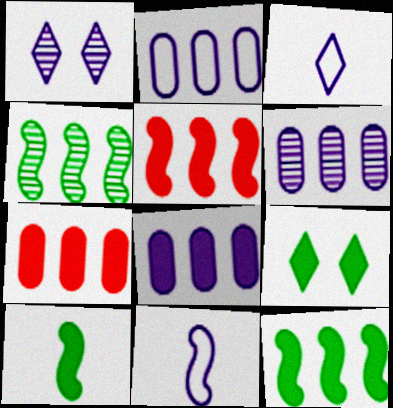[[1, 8, 11], 
[2, 6, 8]]